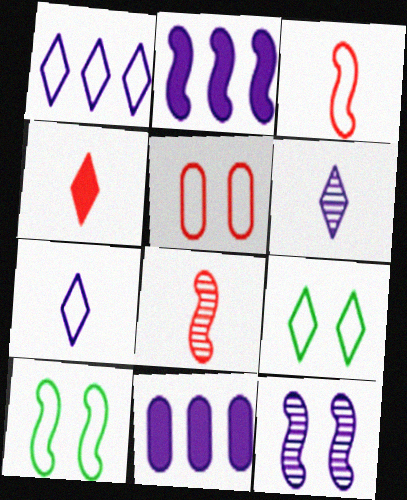[[2, 8, 10], 
[7, 11, 12], 
[8, 9, 11]]